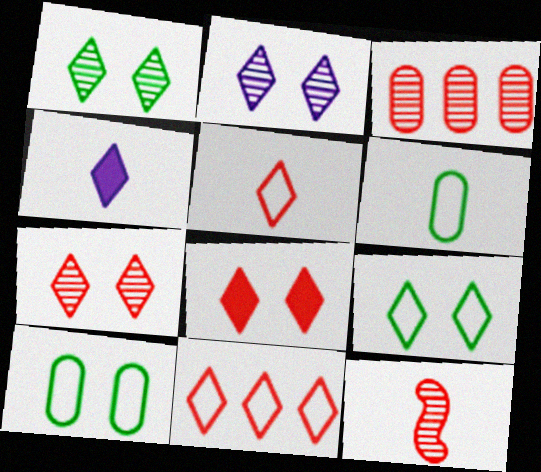[[1, 2, 7], 
[1, 4, 11], 
[2, 8, 9], 
[3, 7, 12], 
[4, 6, 12]]